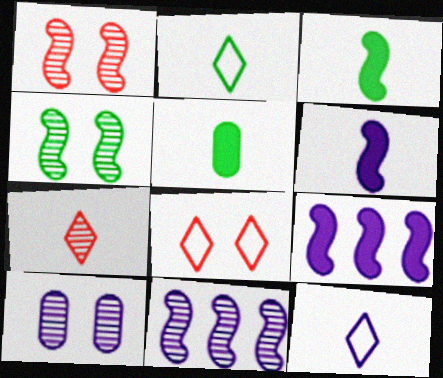[[5, 8, 11], 
[9, 10, 12]]